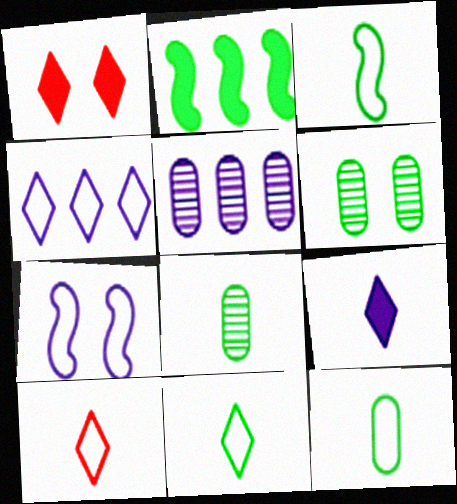[[1, 3, 5], 
[1, 6, 7], 
[2, 6, 11], 
[3, 11, 12], 
[5, 7, 9]]